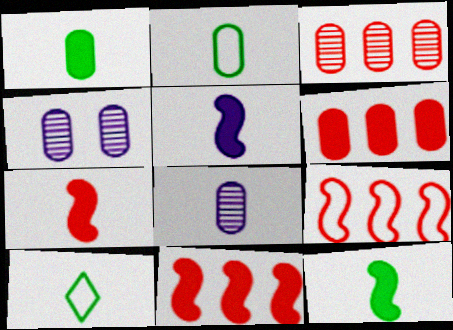[[2, 4, 6], 
[4, 10, 11], 
[5, 7, 12], 
[7, 8, 10]]